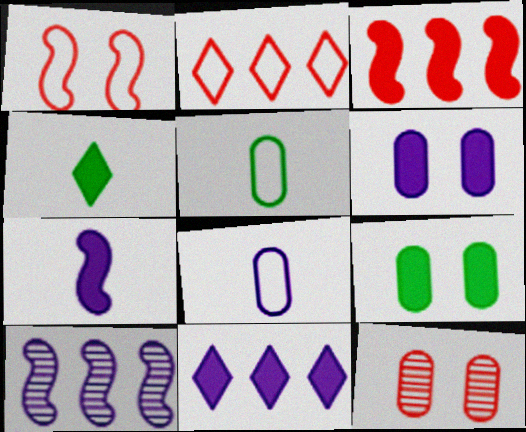[[3, 4, 6], 
[6, 7, 11]]